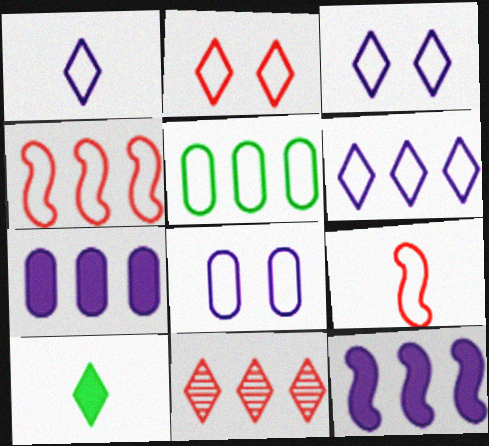[[1, 3, 6], 
[3, 5, 9], 
[3, 10, 11], 
[4, 5, 6], 
[5, 11, 12]]